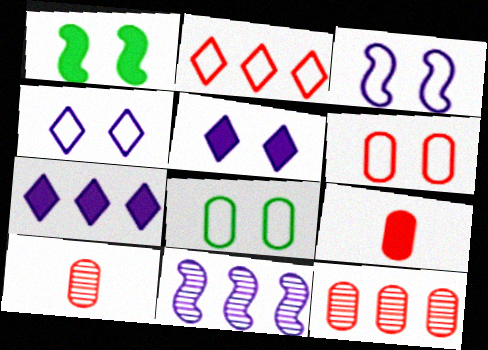[[1, 7, 9], 
[6, 9, 12]]